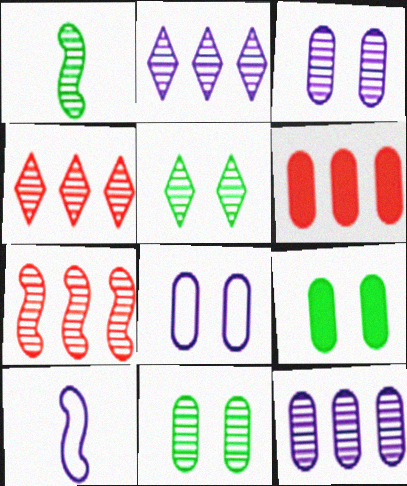[[1, 3, 4], 
[4, 9, 10], 
[5, 6, 10]]